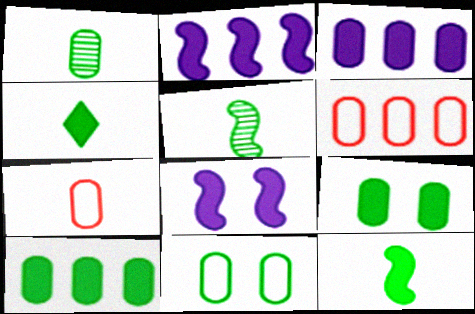[[1, 10, 11]]